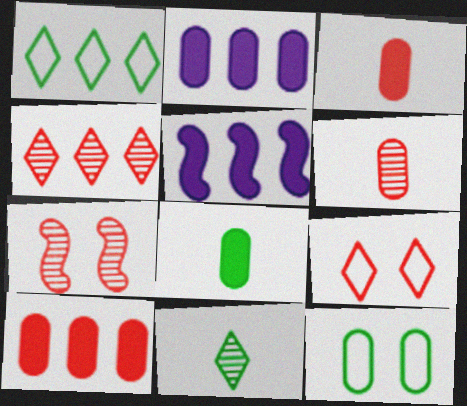[[2, 6, 12], 
[4, 6, 7]]